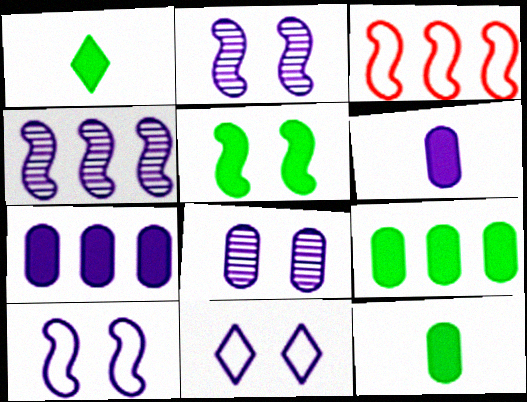[[1, 3, 8], 
[1, 5, 9], 
[4, 6, 11]]